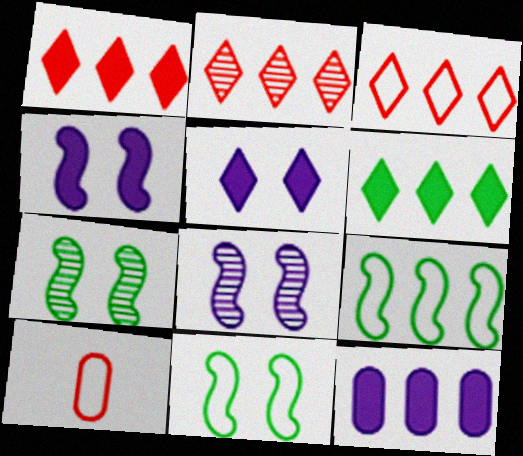[[1, 2, 3], 
[2, 9, 12], 
[6, 8, 10]]